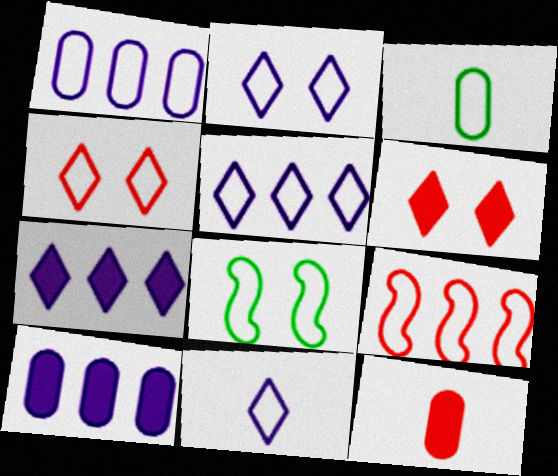[[2, 3, 9], 
[2, 5, 11]]